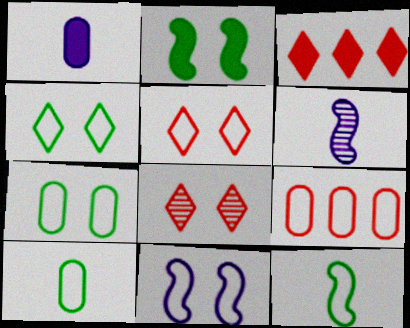[[1, 2, 3], 
[3, 6, 7], 
[5, 7, 11]]